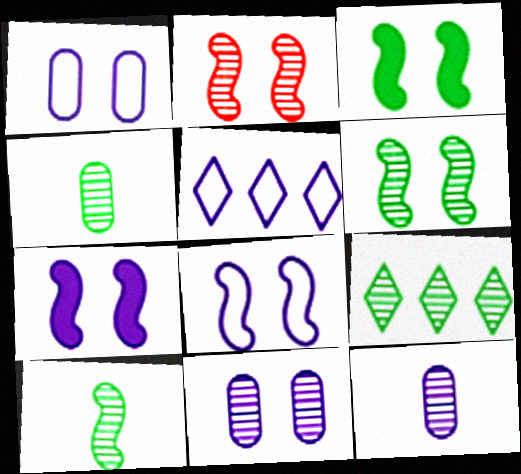[[2, 3, 8], 
[2, 9, 12], 
[4, 6, 9], 
[5, 7, 12]]